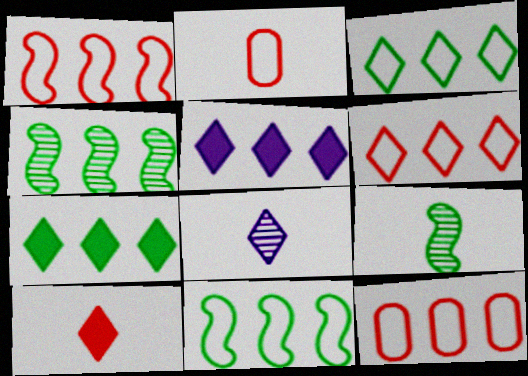[[1, 6, 12], 
[4, 5, 12]]